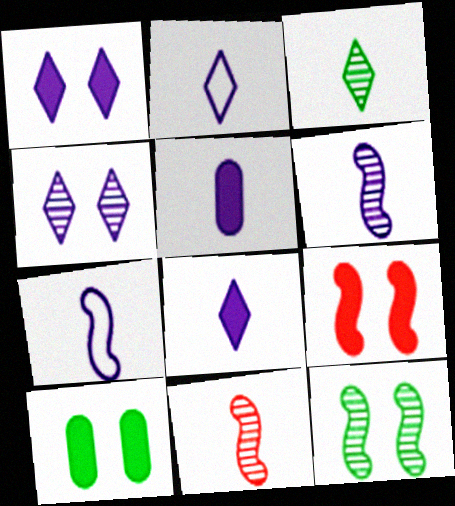[[1, 9, 10], 
[2, 5, 6]]